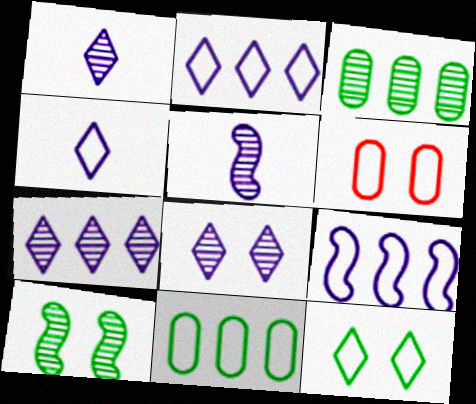[[1, 7, 8]]